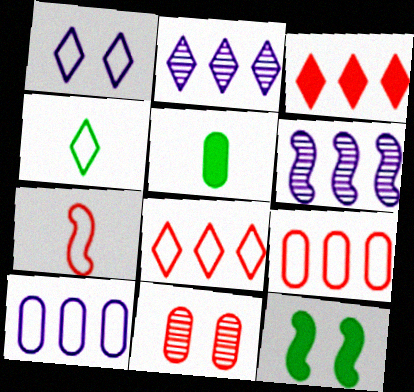[[1, 4, 8], 
[1, 11, 12], 
[3, 7, 11], 
[5, 10, 11], 
[6, 7, 12]]